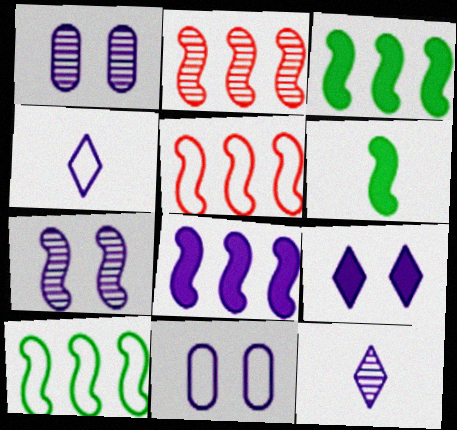[[1, 4, 8], 
[2, 8, 10], 
[5, 6, 7], 
[7, 9, 11], 
[8, 11, 12]]